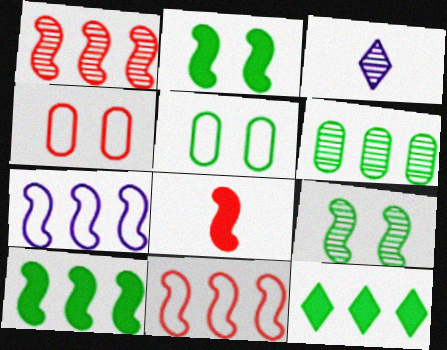[[1, 7, 10], 
[3, 4, 10], 
[7, 8, 9]]